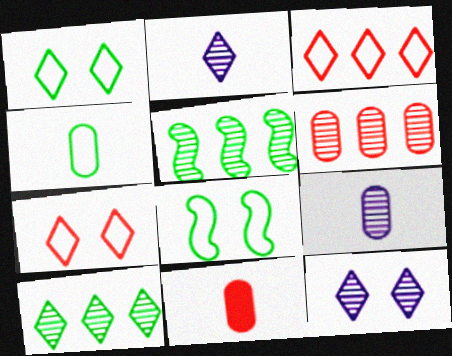[[4, 9, 11]]